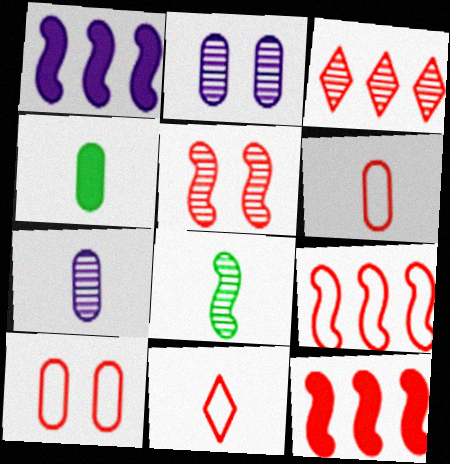[[2, 3, 8], 
[4, 6, 7], 
[9, 10, 11]]